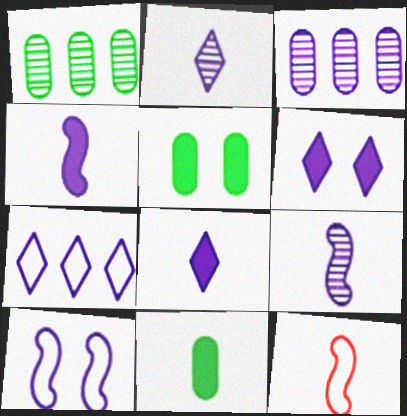[[1, 6, 12], 
[2, 6, 7], 
[2, 11, 12], 
[3, 8, 10]]